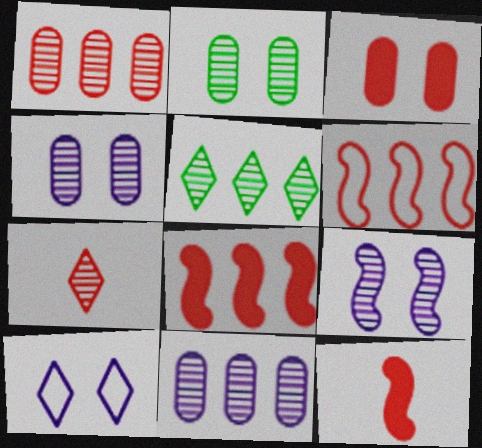[[3, 6, 7]]